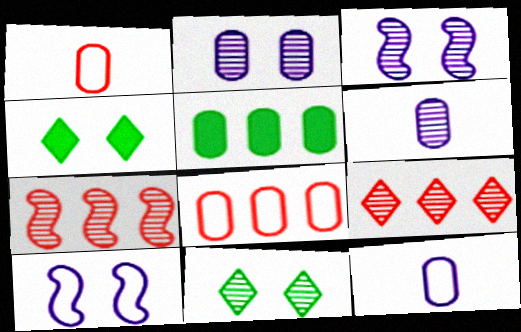[[1, 2, 5], 
[4, 7, 12], 
[6, 7, 11]]